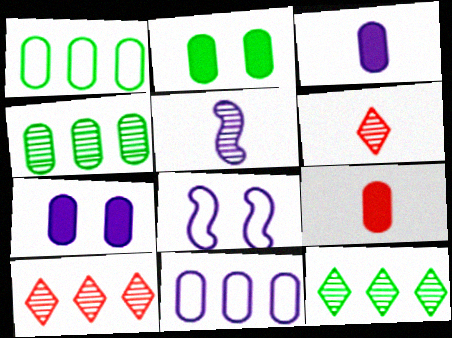[[8, 9, 12]]